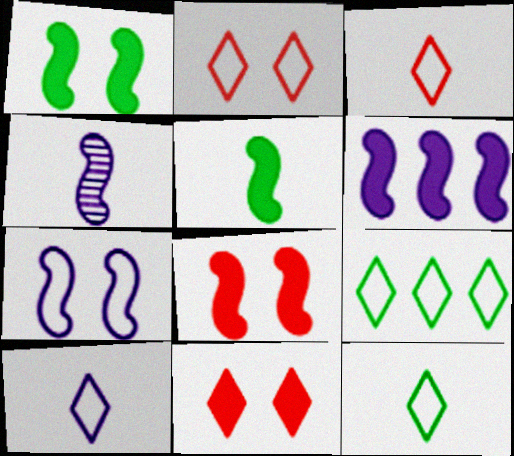[[2, 9, 10], 
[3, 10, 12], 
[4, 6, 7], 
[5, 6, 8]]